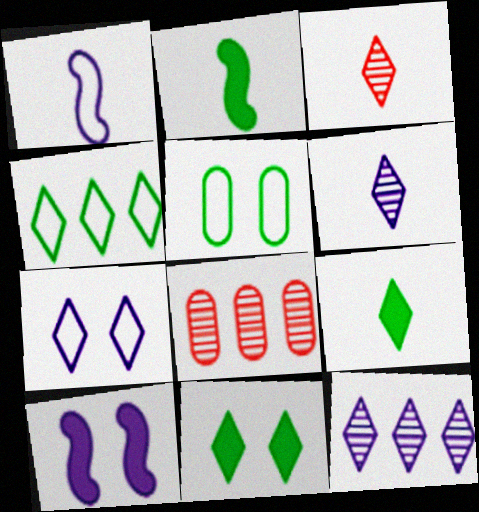[[1, 8, 11], 
[2, 7, 8]]